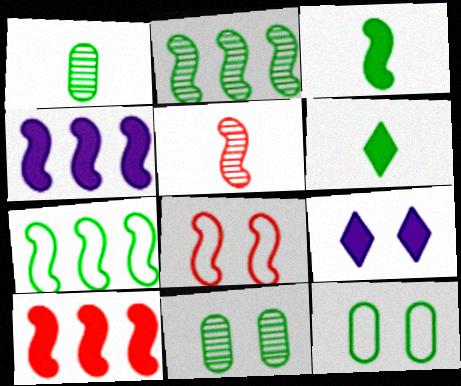[[2, 6, 12], 
[5, 8, 10], 
[6, 7, 11], 
[8, 9, 11]]